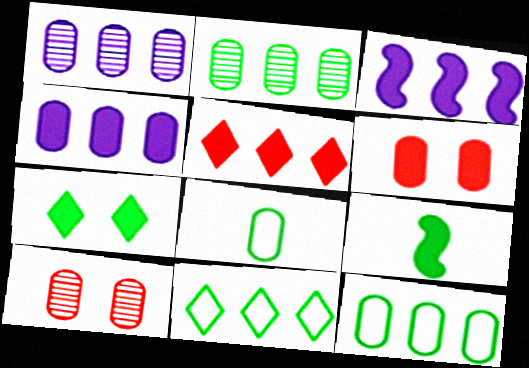[[1, 6, 8], 
[4, 8, 10]]